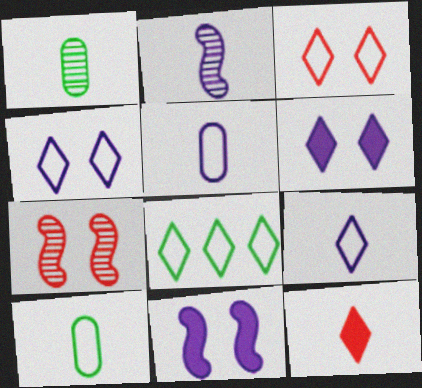[[2, 10, 12], 
[3, 8, 9]]